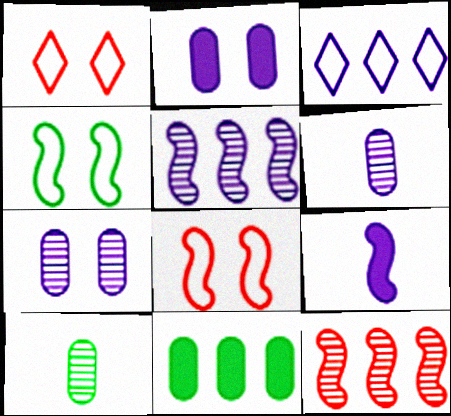[[3, 7, 9], 
[3, 11, 12], 
[4, 9, 12]]